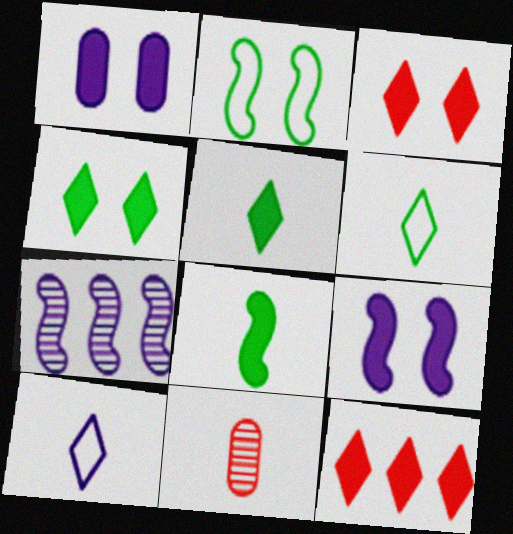[[1, 7, 10], 
[1, 8, 12], 
[8, 10, 11]]